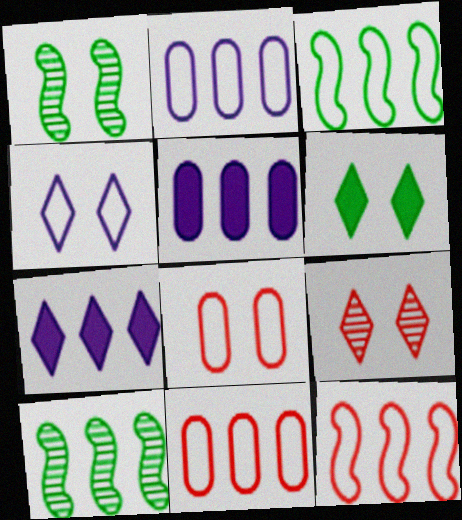[[4, 6, 9], 
[7, 10, 11]]